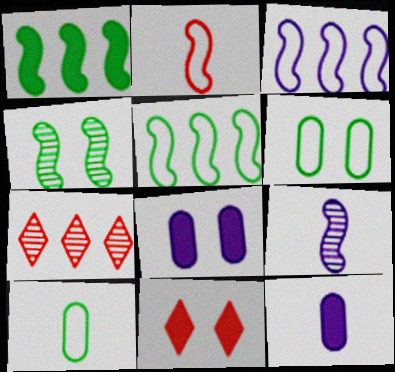[[1, 11, 12]]